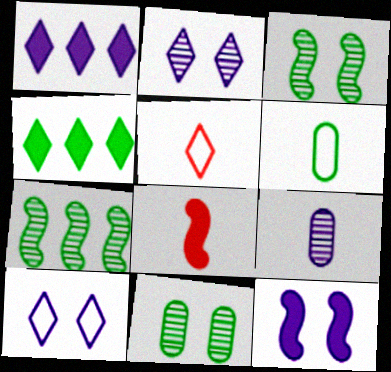[[2, 4, 5], 
[3, 4, 6]]